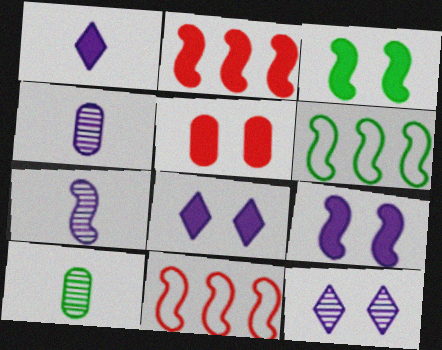[[3, 5, 8], 
[3, 7, 11], 
[8, 10, 11]]